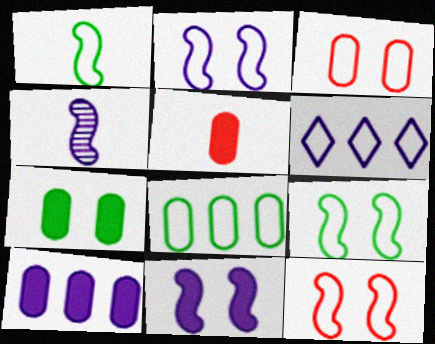[[1, 3, 6], 
[2, 9, 12], 
[5, 7, 10]]